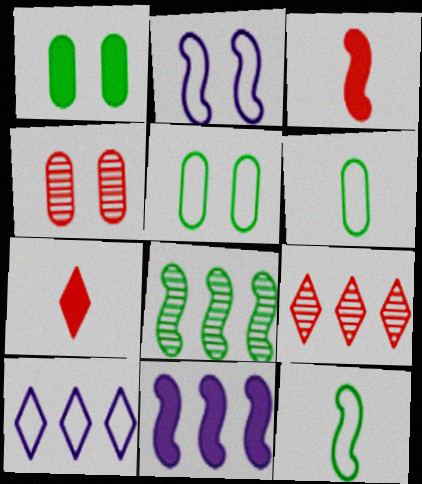[[1, 7, 11], 
[2, 3, 8]]